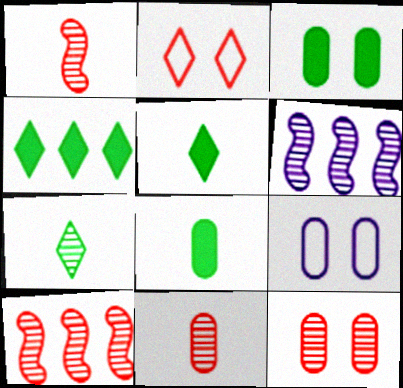[[1, 4, 9], 
[2, 6, 8], 
[3, 9, 12], 
[5, 9, 10], 
[6, 7, 12]]